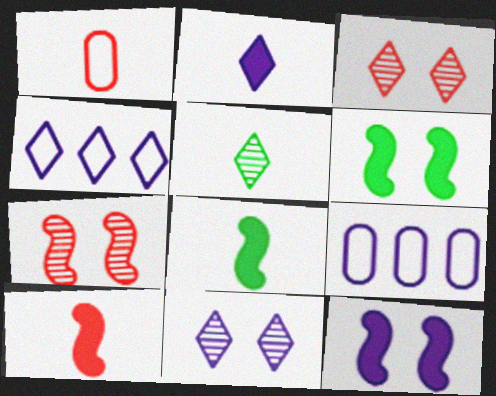[[2, 4, 11], 
[3, 8, 9]]